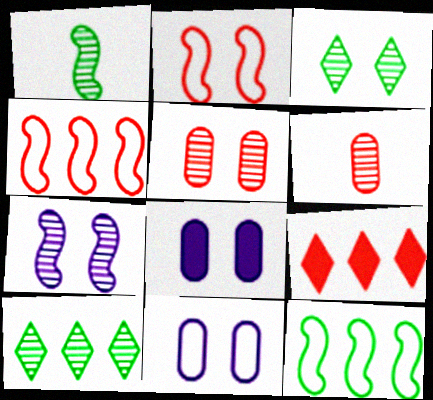[[1, 9, 11], 
[2, 3, 8], 
[2, 6, 9], 
[3, 5, 7], 
[6, 7, 10]]